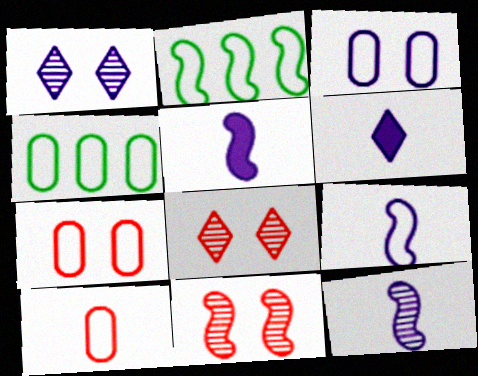[[2, 5, 11], 
[3, 4, 10], 
[4, 5, 8], 
[4, 6, 11], 
[5, 9, 12]]